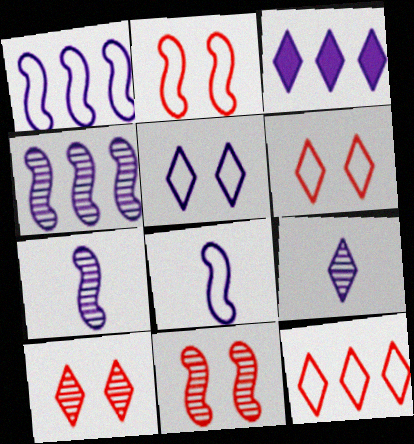[[3, 5, 9]]